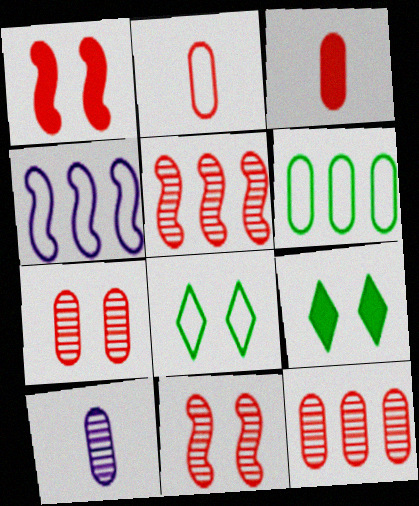[[2, 4, 8]]